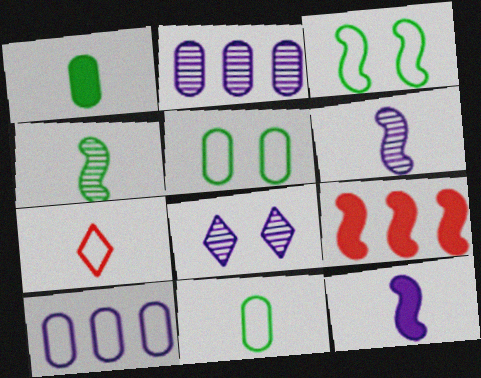[[1, 6, 7], 
[2, 6, 8], 
[3, 6, 9], 
[3, 7, 10], 
[8, 9, 11], 
[8, 10, 12]]